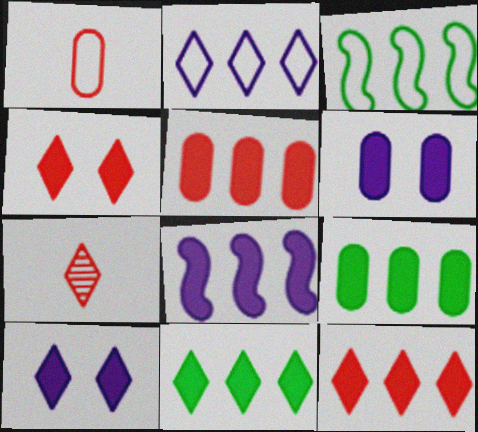[[3, 6, 7], 
[5, 8, 11], 
[8, 9, 12]]